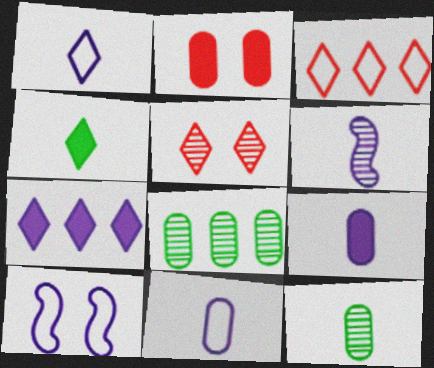[[1, 6, 9], 
[2, 8, 11], 
[5, 6, 8]]